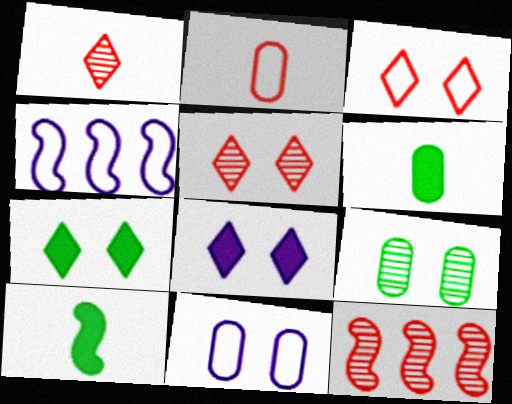[[4, 5, 6]]